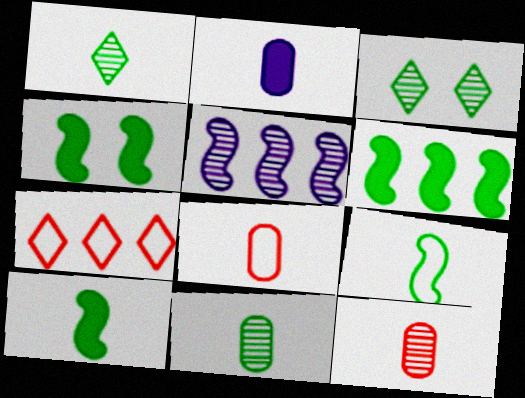[[2, 8, 11], 
[3, 5, 12], 
[4, 6, 10]]